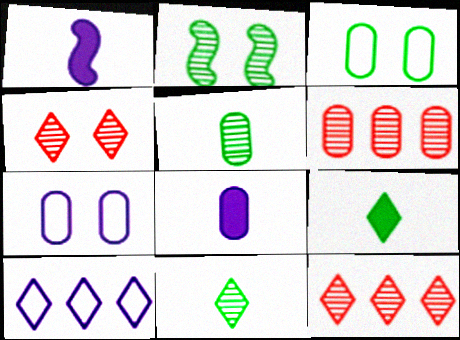[[1, 3, 12], 
[3, 6, 8], 
[4, 9, 10]]